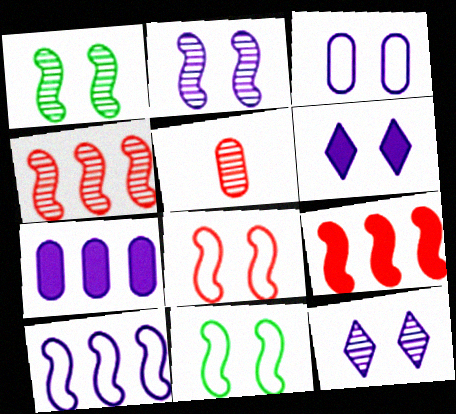[[2, 3, 6]]